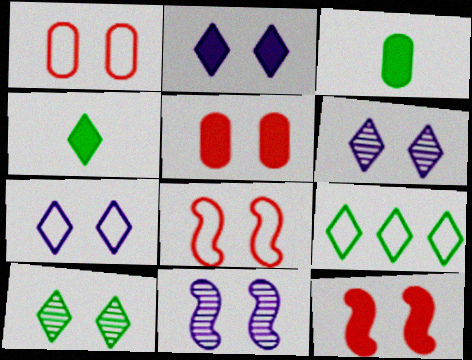[[2, 6, 7], 
[4, 9, 10]]